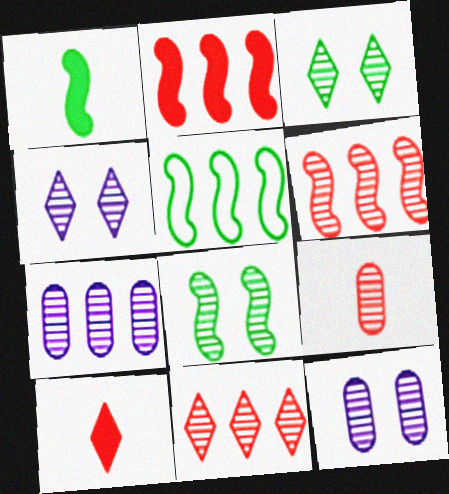[[1, 5, 8], 
[5, 10, 12]]